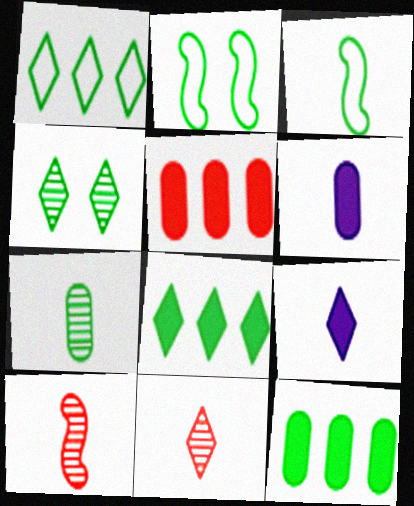[[2, 7, 8], 
[3, 4, 12], 
[3, 6, 11]]